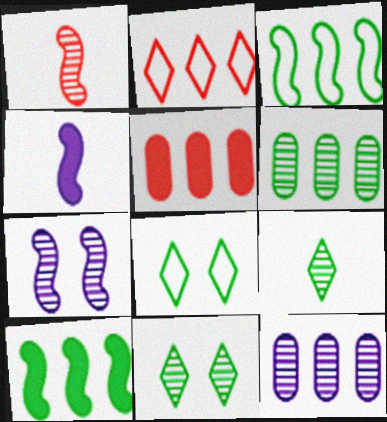[[1, 11, 12], 
[2, 10, 12]]